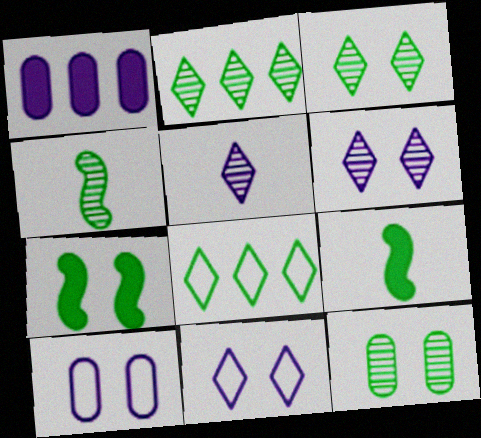[[2, 4, 12], 
[8, 9, 12]]